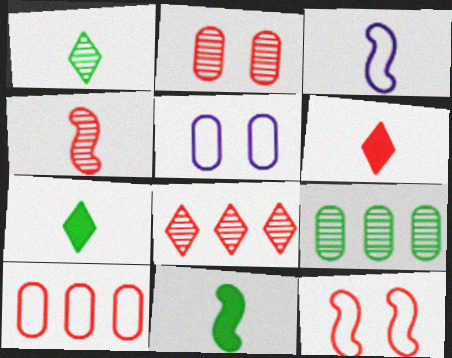[[2, 4, 8], 
[3, 4, 11], 
[5, 8, 11]]